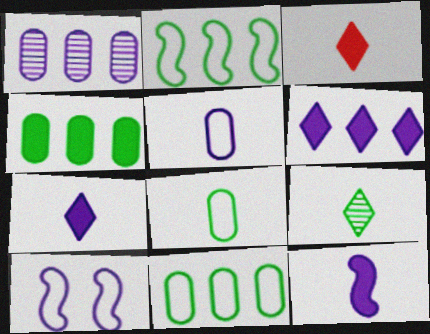[[1, 7, 10]]